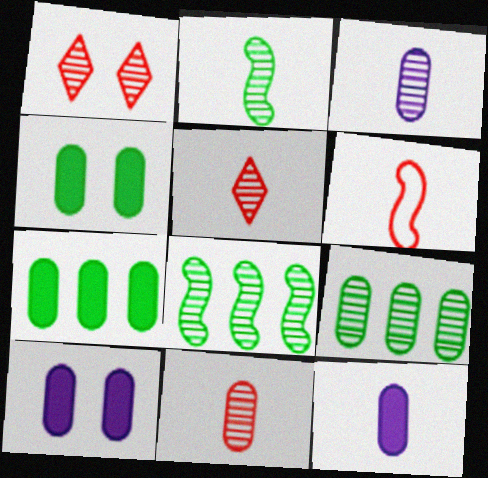[[1, 3, 8], 
[2, 3, 5]]